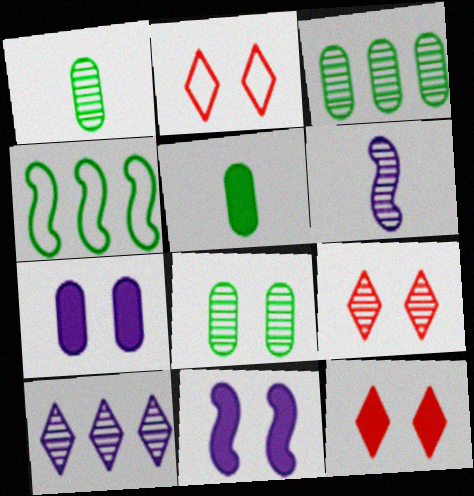[[1, 3, 8], 
[2, 8, 11], 
[2, 9, 12], 
[3, 6, 9]]